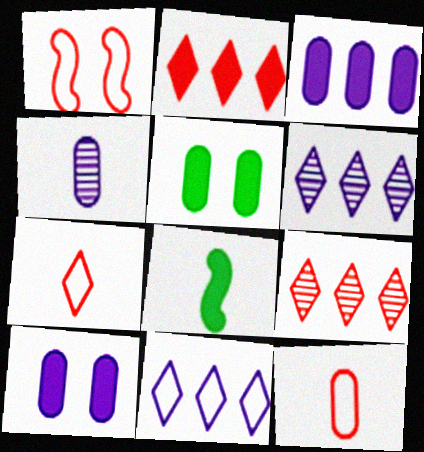[[2, 8, 10], 
[4, 7, 8]]